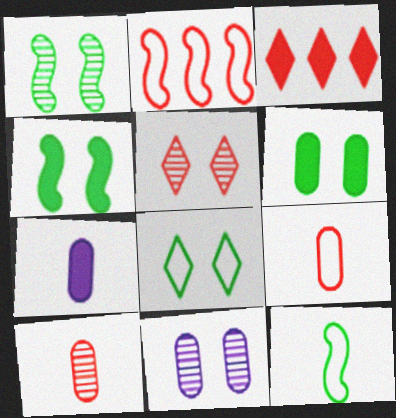[[1, 5, 11], 
[1, 6, 8], 
[3, 4, 7], 
[3, 11, 12]]